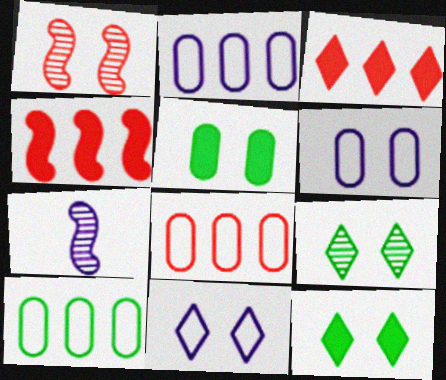[[1, 5, 11], 
[1, 6, 12], 
[2, 8, 10], 
[7, 8, 12]]